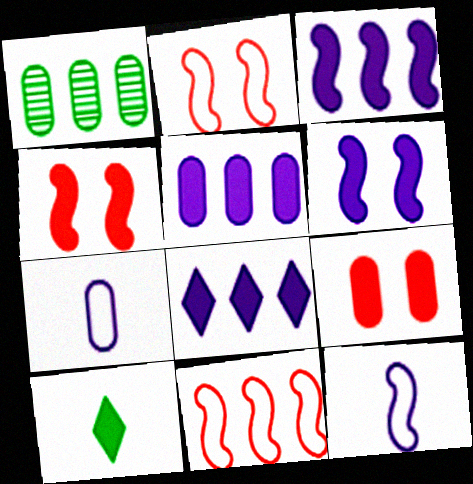[[1, 7, 9], 
[1, 8, 11], 
[3, 5, 8], 
[3, 9, 10], 
[4, 5, 10]]